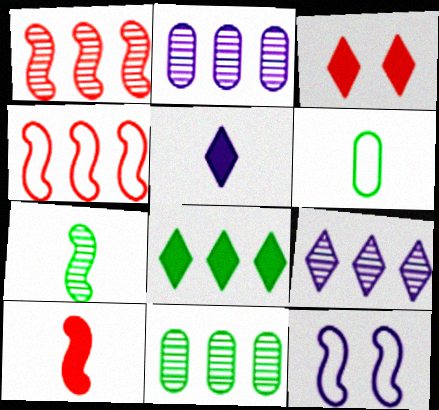[[1, 9, 11], 
[2, 4, 8], 
[2, 5, 12], 
[3, 5, 8]]